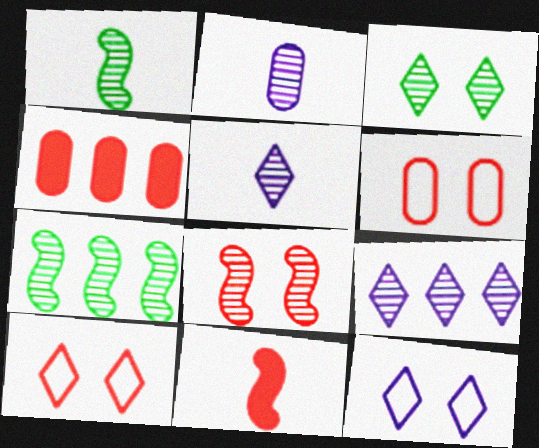[[1, 4, 12]]